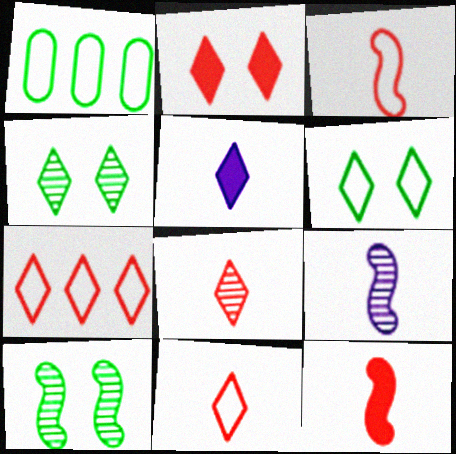[[1, 2, 9], 
[2, 7, 8], 
[4, 5, 7]]